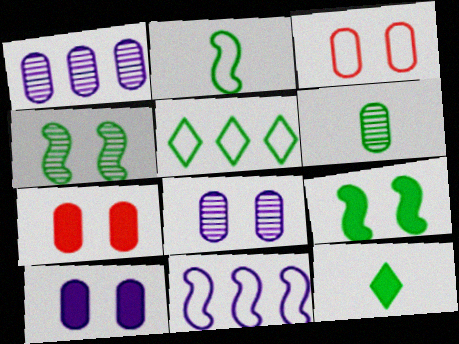[[2, 6, 12], 
[5, 6, 9]]